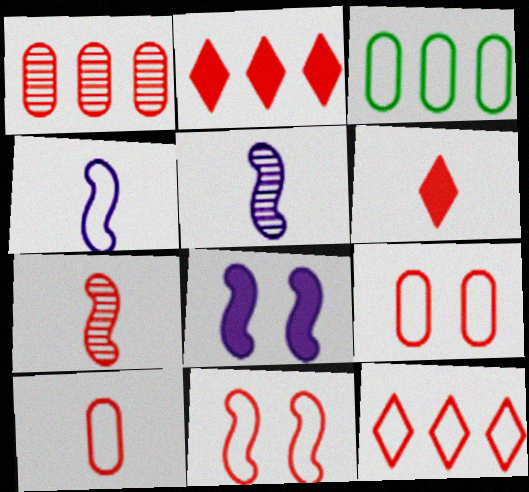[[1, 6, 11], 
[2, 7, 9], 
[6, 7, 10], 
[10, 11, 12]]